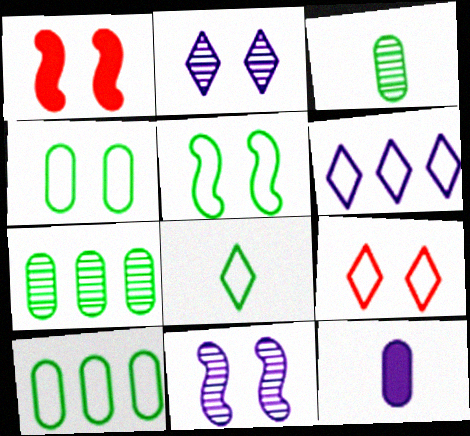[[1, 2, 4], 
[1, 3, 6], 
[1, 5, 11], 
[5, 8, 10], 
[6, 8, 9], 
[6, 11, 12]]